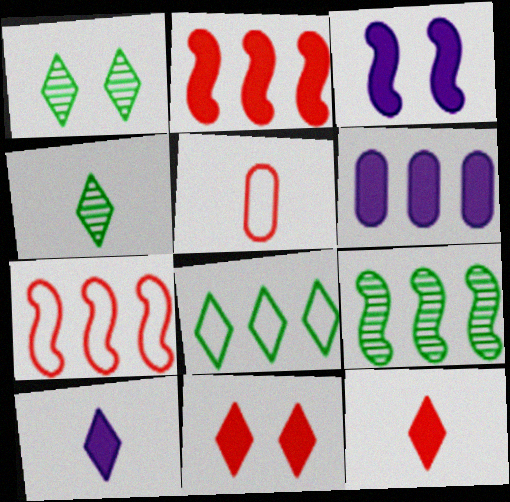[[3, 6, 10]]